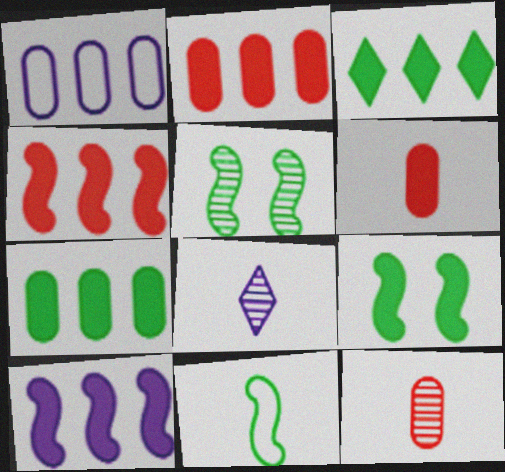[[2, 3, 10], 
[6, 8, 11]]